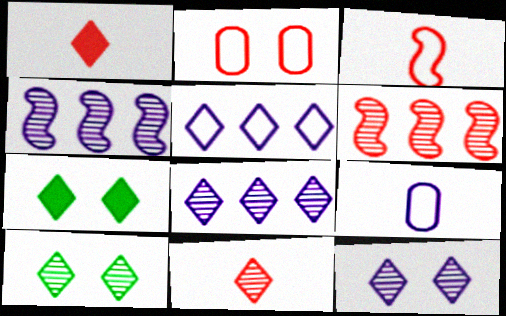[[1, 2, 6], 
[1, 5, 10], 
[5, 7, 11], 
[6, 7, 9], 
[8, 10, 11]]